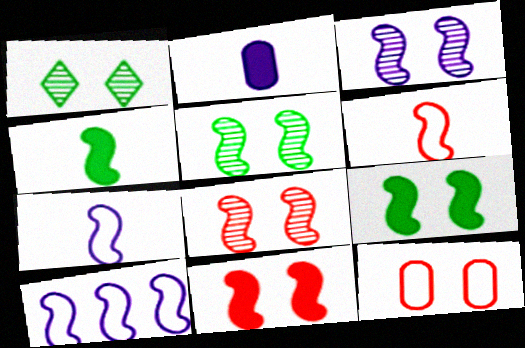[[3, 5, 8], 
[4, 8, 10]]